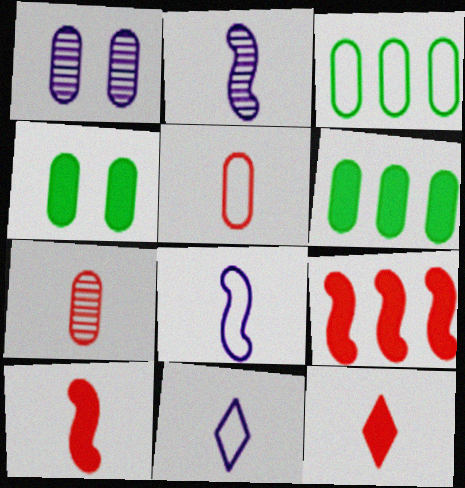[[1, 5, 6]]